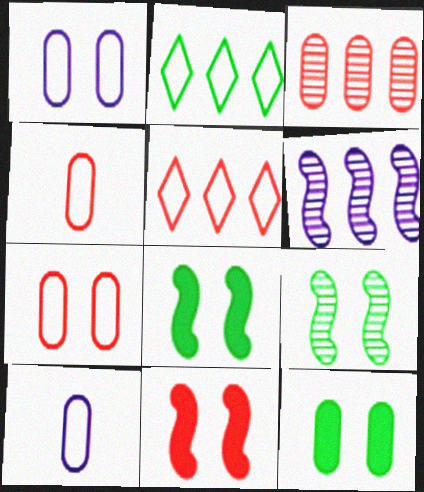[[3, 10, 12]]